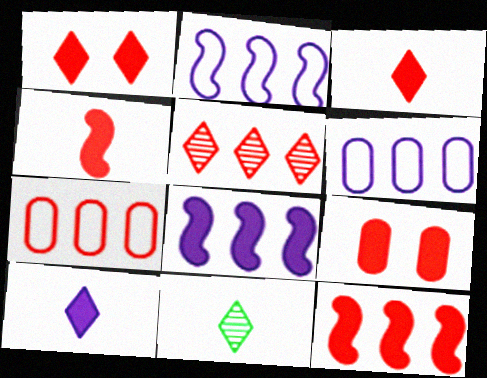[[2, 9, 11], 
[3, 9, 12], 
[5, 7, 12]]